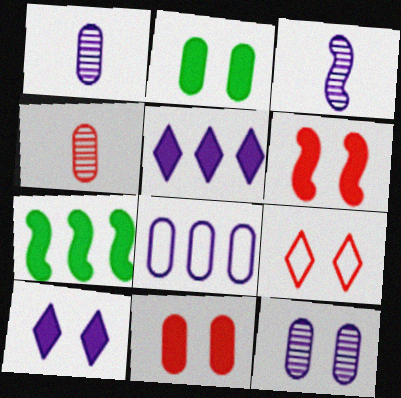[[1, 7, 9], 
[2, 4, 8], 
[2, 6, 10], 
[3, 8, 10]]